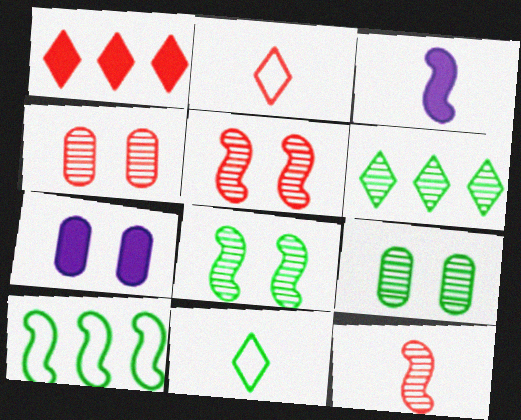[[3, 5, 10]]